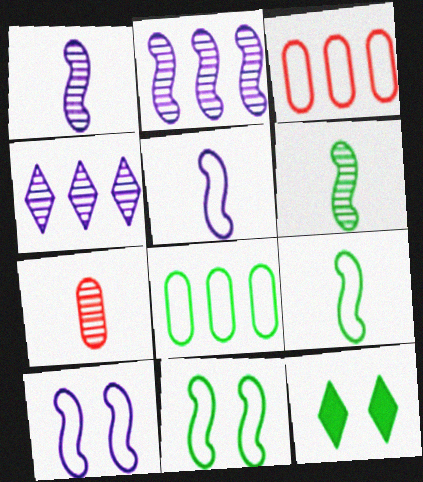[[1, 3, 12], 
[6, 8, 12]]